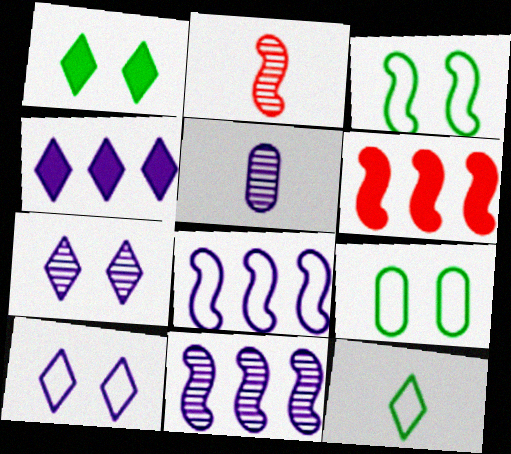[[2, 4, 9], 
[5, 7, 11]]